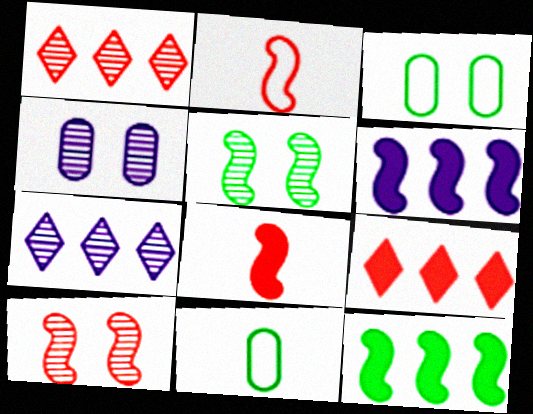[[2, 5, 6], 
[3, 7, 8]]